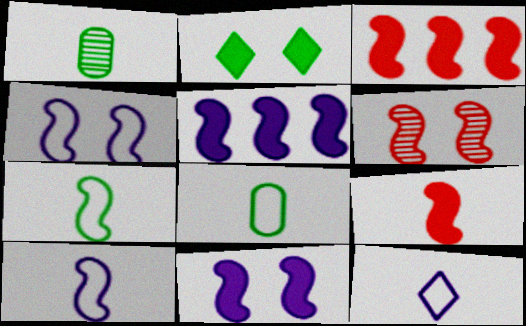[[1, 9, 12], 
[5, 6, 7]]